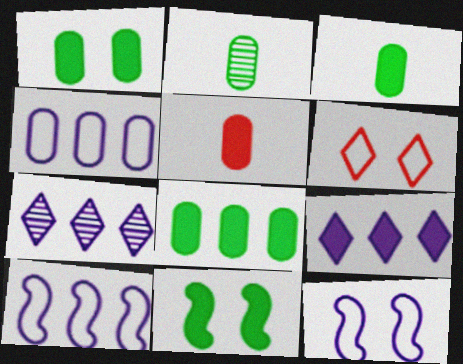[[1, 3, 8], 
[5, 9, 11]]